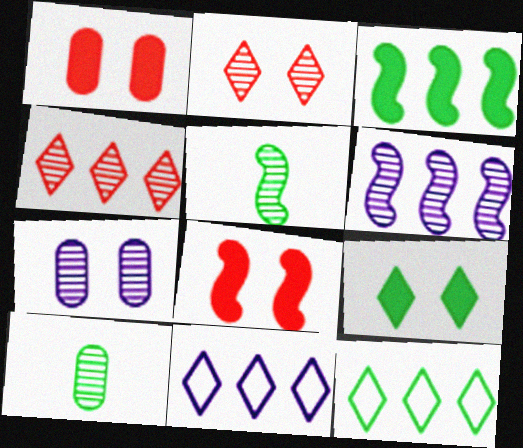[[1, 5, 11], 
[2, 6, 10], 
[4, 5, 7], 
[8, 10, 11]]